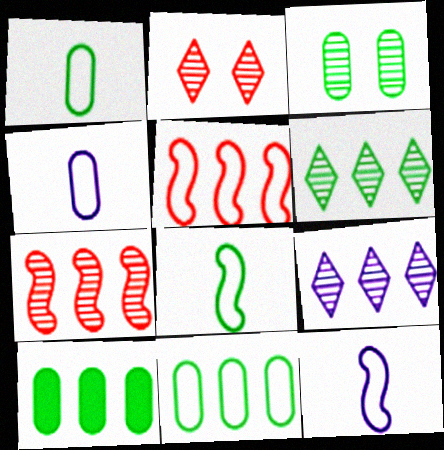[[1, 3, 10], 
[2, 10, 12], 
[5, 9, 10]]